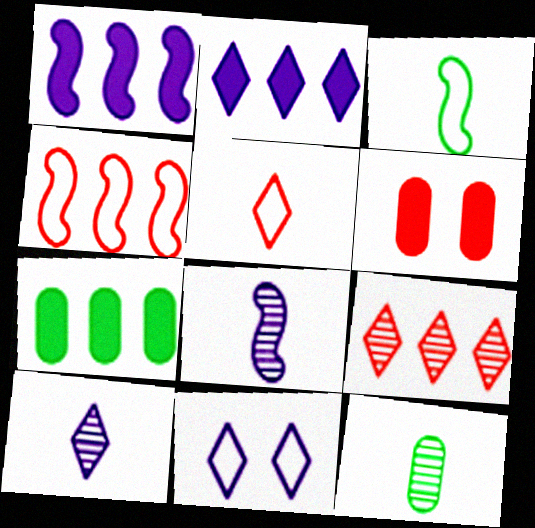[[2, 10, 11]]